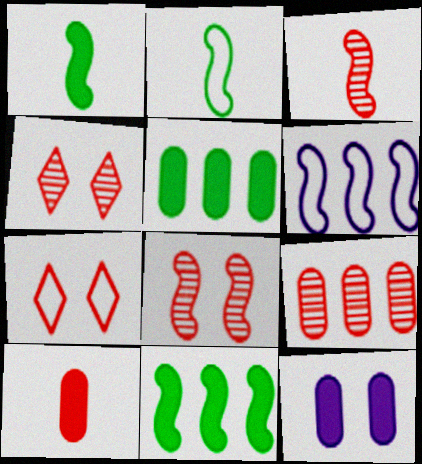[[1, 6, 8], 
[3, 4, 9], 
[5, 10, 12]]